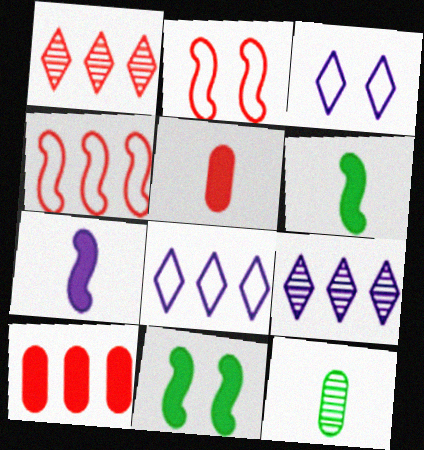[[1, 2, 5], 
[1, 4, 10]]